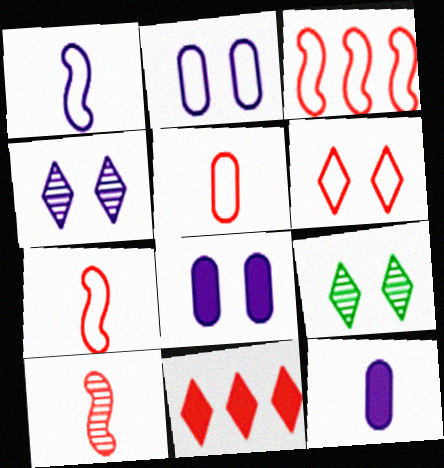[[3, 5, 6], 
[3, 9, 12]]